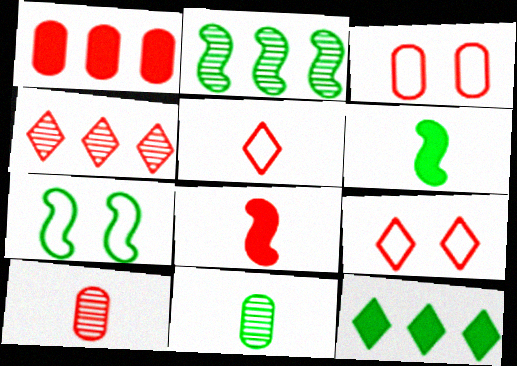[[1, 3, 10], 
[2, 6, 7], 
[3, 4, 8], 
[5, 8, 10], 
[7, 11, 12]]